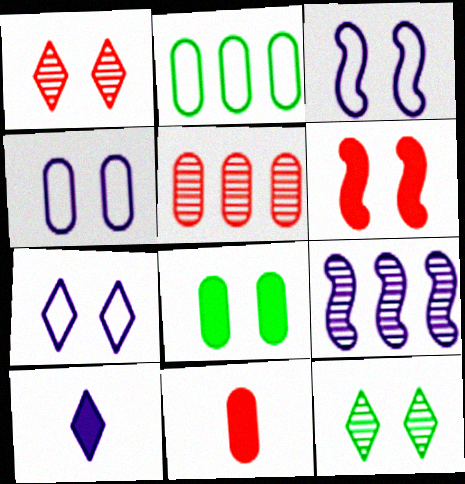[[1, 3, 8], 
[3, 4, 7], 
[4, 6, 12], 
[4, 9, 10]]